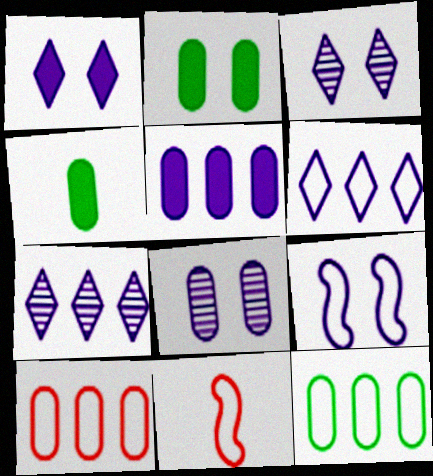[[1, 8, 9], 
[2, 7, 11], 
[4, 8, 10]]